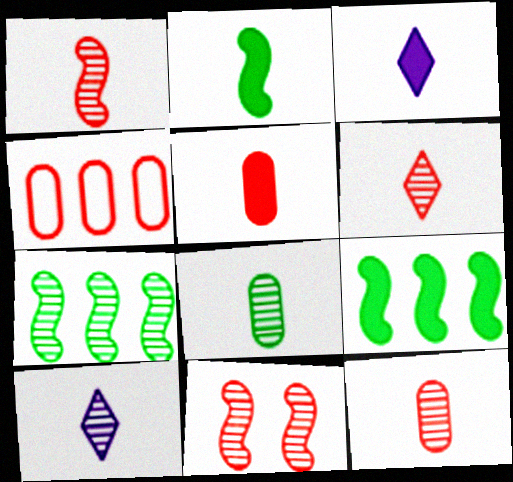[[1, 6, 12], 
[1, 8, 10], 
[2, 3, 5]]